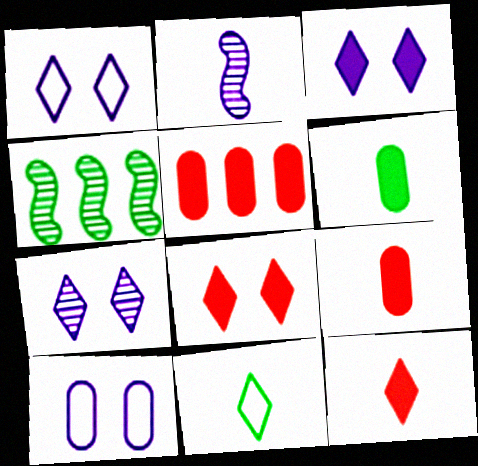[[1, 3, 7], 
[1, 4, 9], 
[2, 9, 11], 
[4, 10, 12]]